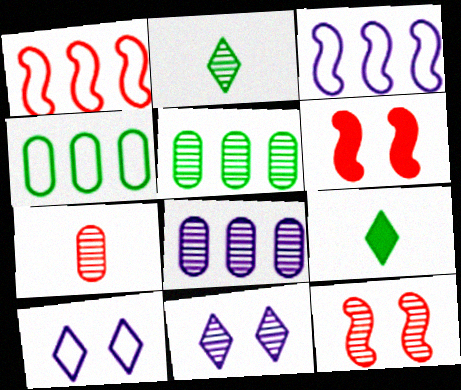[[2, 8, 12]]